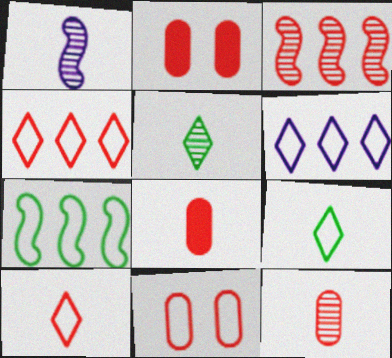[[1, 5, 12], 
[1, 8, 9], 
[2, 3, 10]]